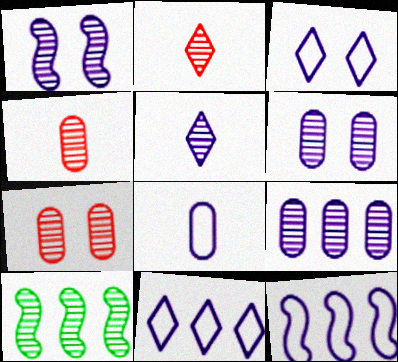[[1, 5, 9], 
[2, 6, 10], 
[3, 8, 12], 
[5, 7, 10]]